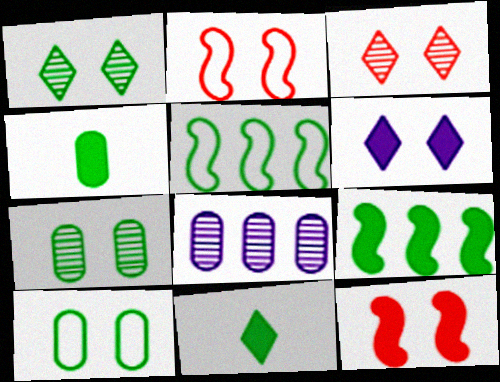[[1, 4, 5], 
[2, 6, 7], 
[2, 8, 11], 
[5, 7, 11]]